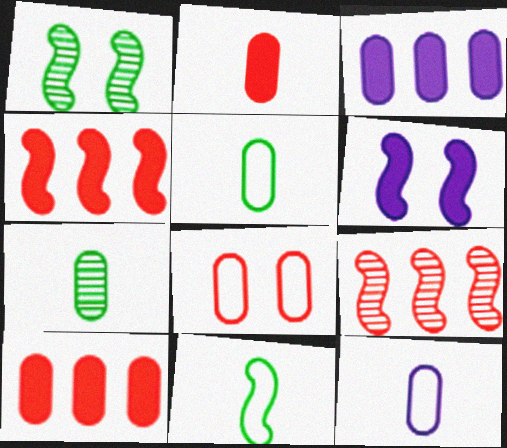[[2, 7, 12], 
[3, 7, 8], 
[6, 9, 11]]